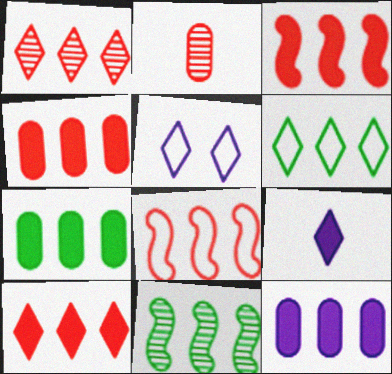[[1, 4, 8], 
[3, 4, 10], 
[4, 7, 12], 
[6, 7, 11]]